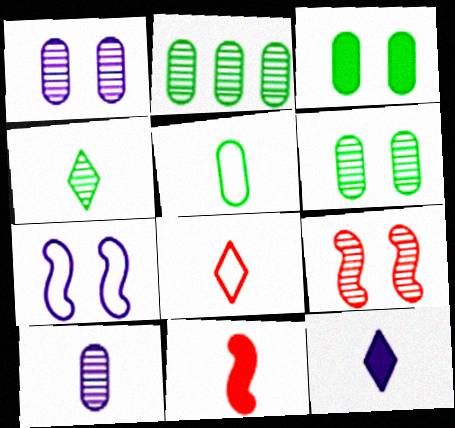[[2, 3, 5], 
[4, 8, 12]]